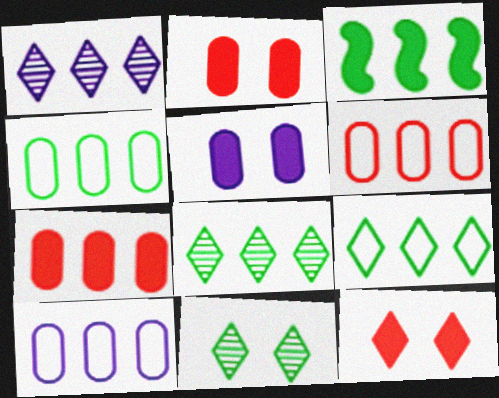[[1, 3, 6], 
[3, 4, 8], 
[4, 6, 10]]